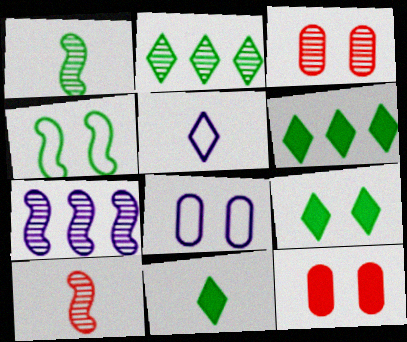[[6, 8, 10], 
[6, 9, 11]]